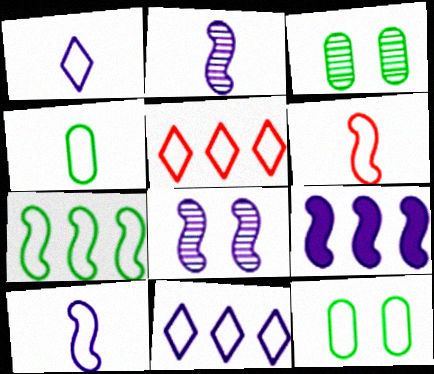[[1, 4, 6], 
[5, 10, 12], 
[6, 11, 12], 
[8, 9, 10]]